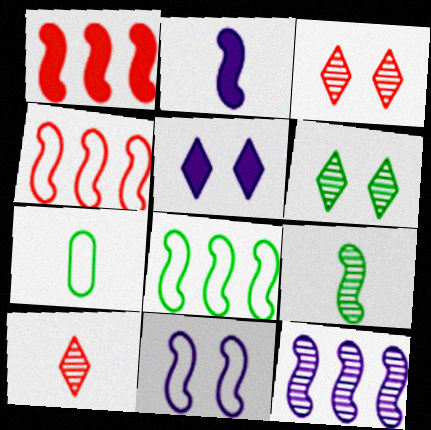[[1, 8, 12], 
[1, 9, 11], 
[2, 7, 10], 
[2, 11, 12]]